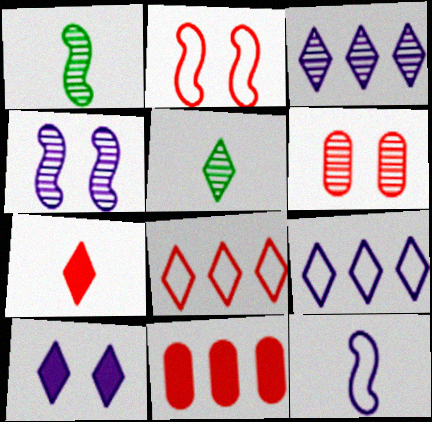[[1, 3, 6], 
[5, 8, 10]]